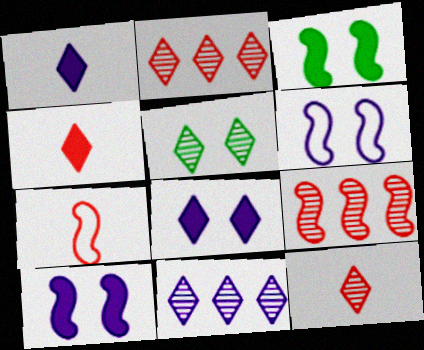[[5, 11, 12]]